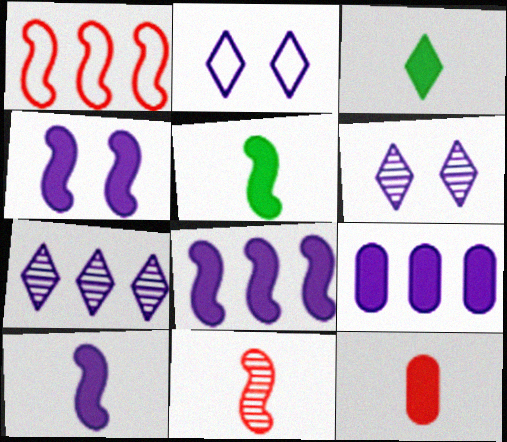[[3, 10, 12], 
[4, 8, 10]]